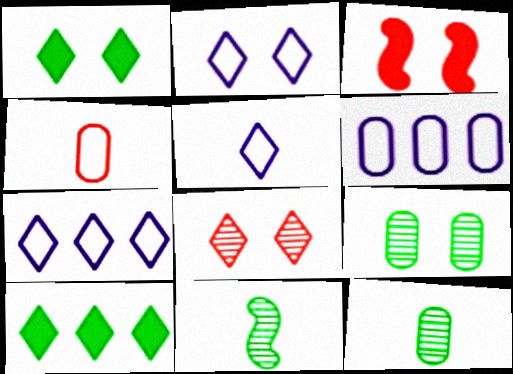[[1, 2, 8], 
[2, 3, 9], 
[2, 5, 7], 
[3, 7, 12], 
[5, 8, 10]]